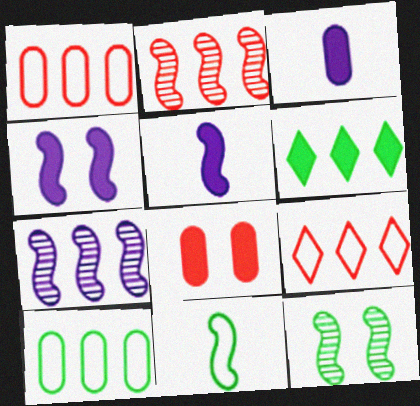[[1, 6, 7], 
[2, 4, 11], 
[3, 9, 12], 
[5, 6, 8]]